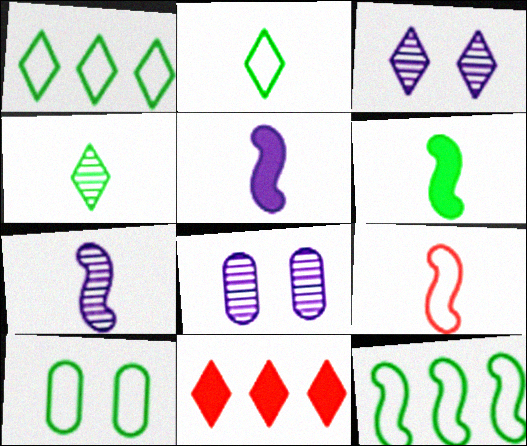[[2, 3, 11], 
[2, 10, 12], 
[6, 7, 9], 
[7, 10, 11]]